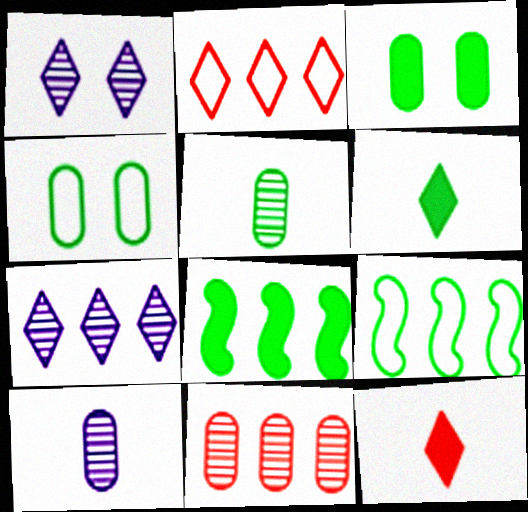[[1, 2, 6], 
[3, 6, 8]]